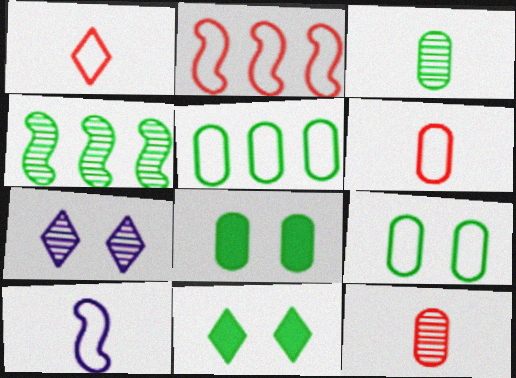[[3, 5, 8], 
[4, 7, 12]]